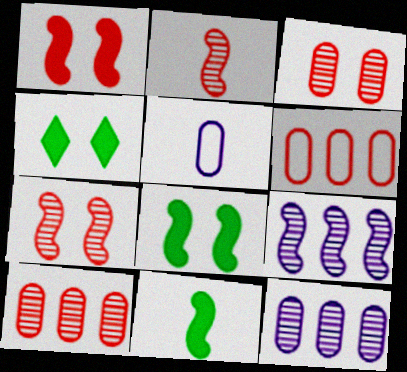[]